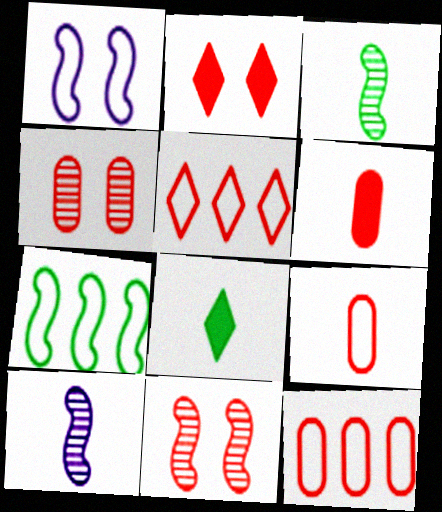[[4, 6, 12], 
[5, 6, 11], 
[8, 9, 10]]